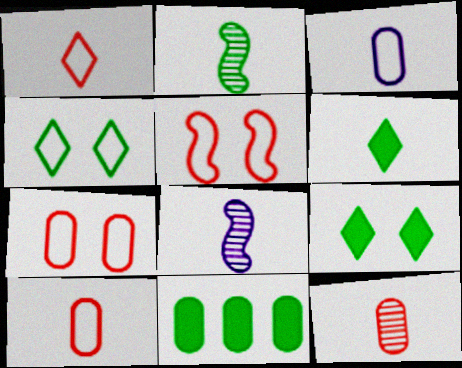[[2, 4, 11], 
[6, 8, 10]]